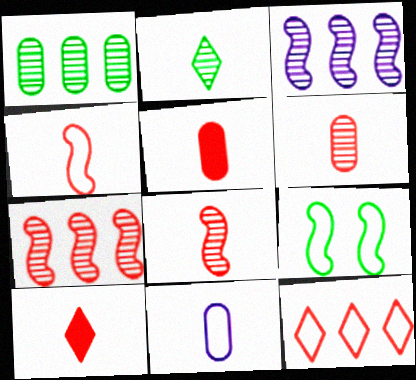[[4, 6, 10], 
[9, 11, 12]]